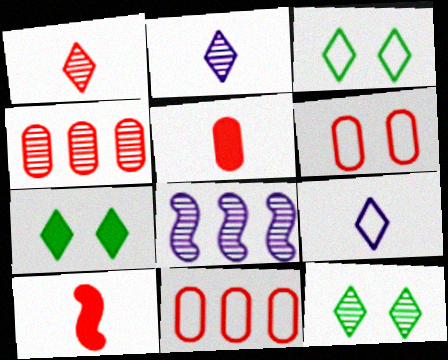[[3, 5, 8], 
[3, 7, 12], 
[4, 5, 6]]